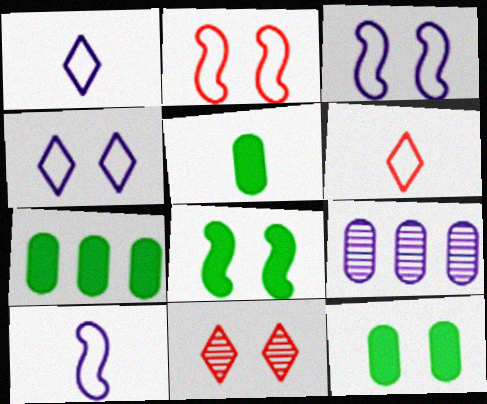[[3, 11, 12], 
[5, 7, 12], 
[6, 8, 9], 
[7, 10, 11]]